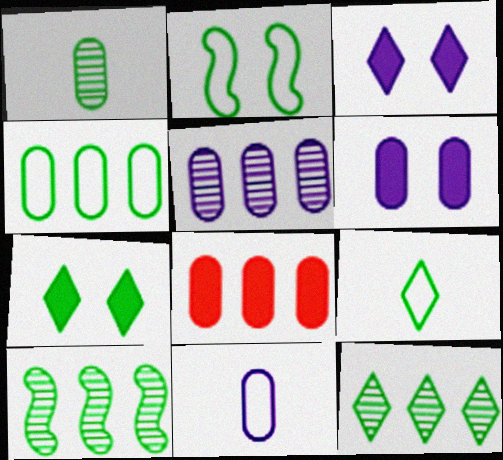[[2, 4, 9], 
[4, 5, 8], 
[5, 6, 11], 
[7, 9, 12]]